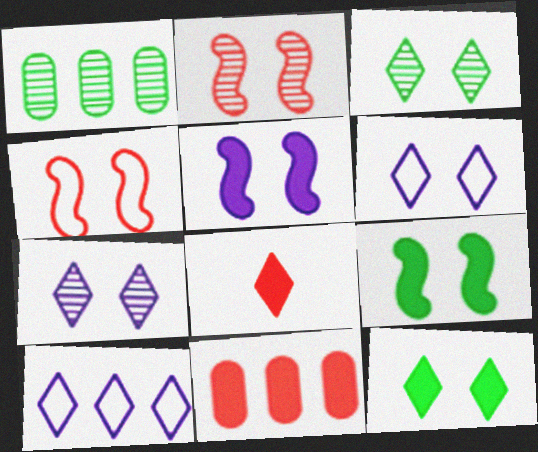[[3, 8, 10]]